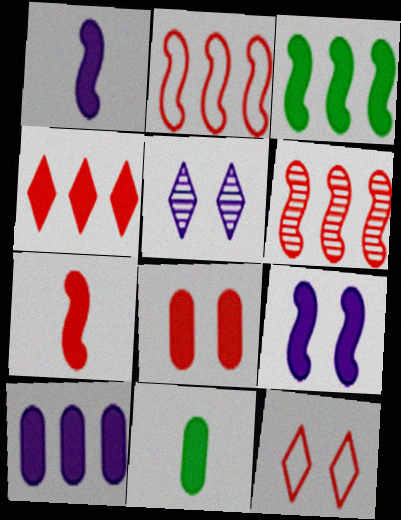[[2, 5, 11], 
[3, 4, 10], 
[3, 7, 9], 
[4, 7, 8], 
[4, 9, 11], 
[8, 10, 11]]